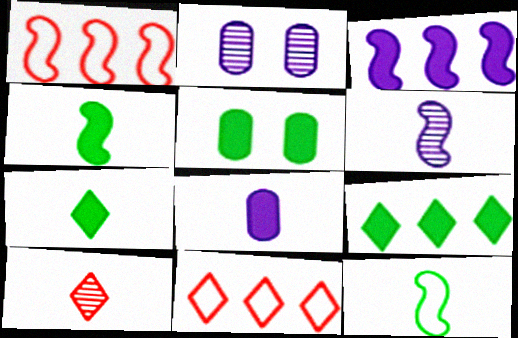[[1, 2, 7], 
[2, 4, 11], 
[4, 5, 9], 
[5, 6, 11], 
[8, 10, 12]]